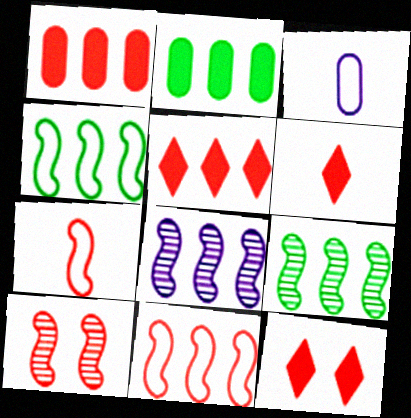[[3, 9, 12], 
[5, 6, 12]]